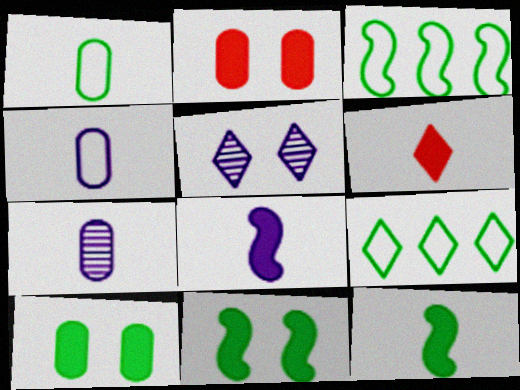[[5, 6, 9]]